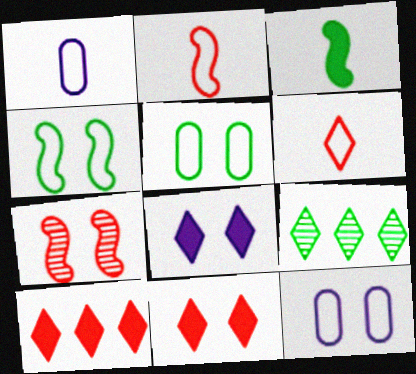[[3, 5, 9], 
[5, 7, 8], 
[6, 8, 9]]